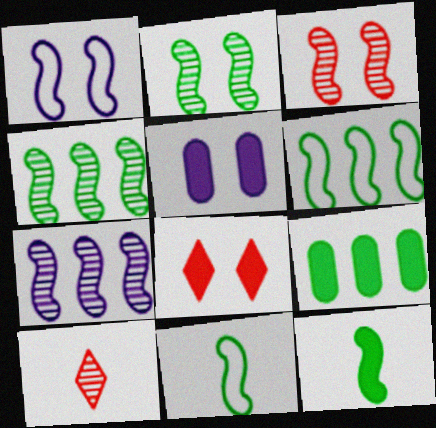[[1, 9, 10], 
[2, 6, 12], 
[5, 6, 10]]